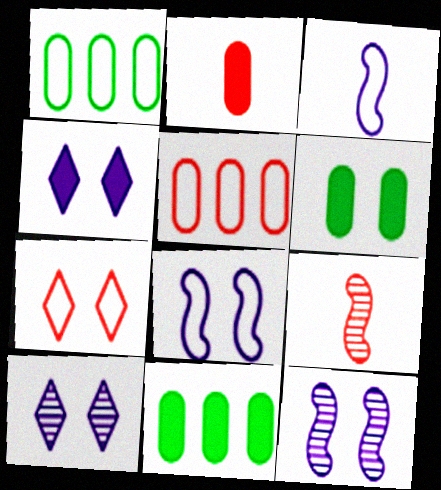[[1, 3, 7], 
[1, 4, 9], 
[6, 7, 12]]